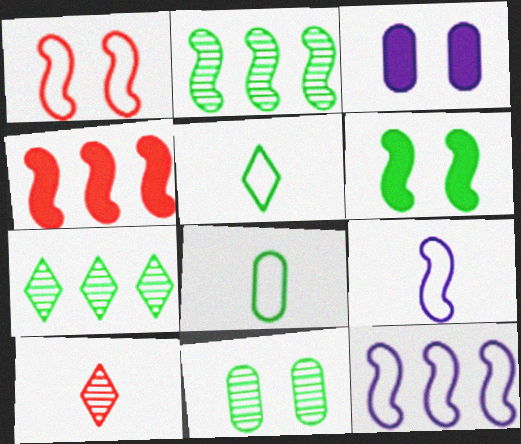[[2, 4, 12], 
[6, 7, 8]]